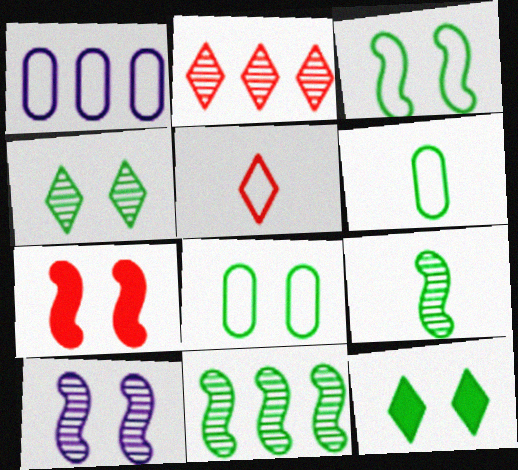[[1, 3, 5], 
[3, 7, 10], 
[6, 11, 12]]